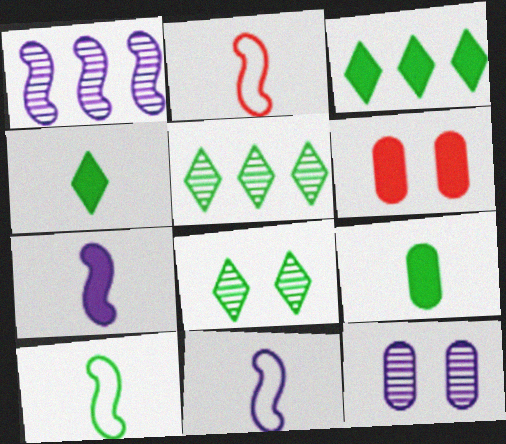[[2, 3, 12], 
[2, 10, 11], 
[3, 6, 7], 
[5, 6, 11]]